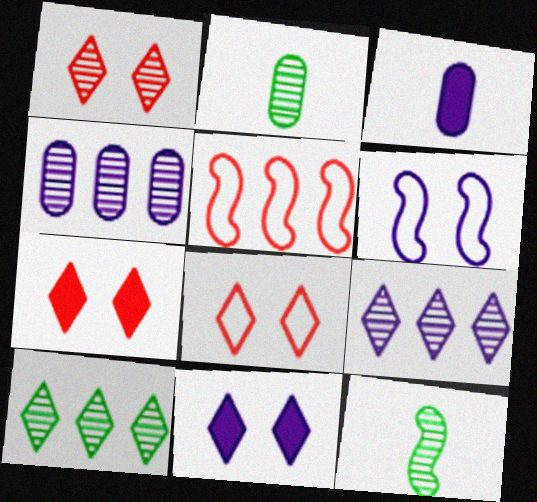[[1, 4, 12], 
[1, 7, 8], 
[2, 5, 11], 
[3, 6, 9]]